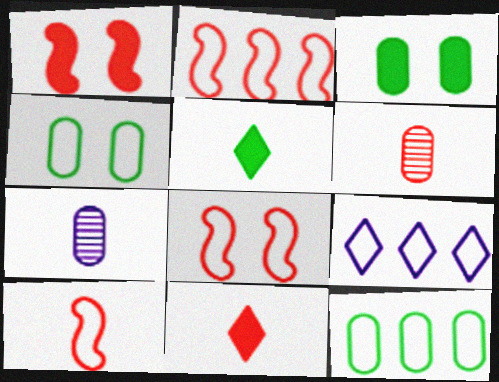[[2, 8, 10], 
[2, 9, 12], 
[4, 9, 10], 
[5, 7, 10], 
[6, 10, 11]]